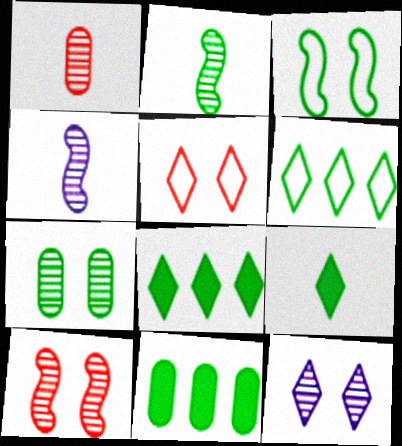[[4, 5, 11], 
[7, 10, 12]]